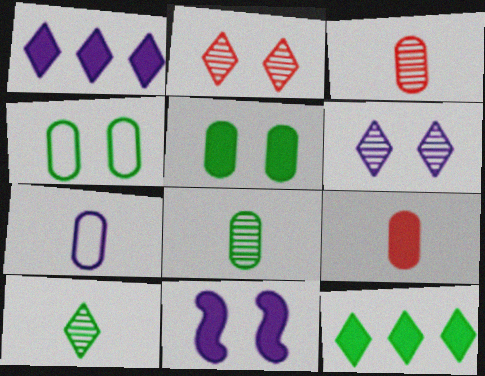[[2, 4, 11], 
[7, 8, 9], 
[9, 11, 12]]